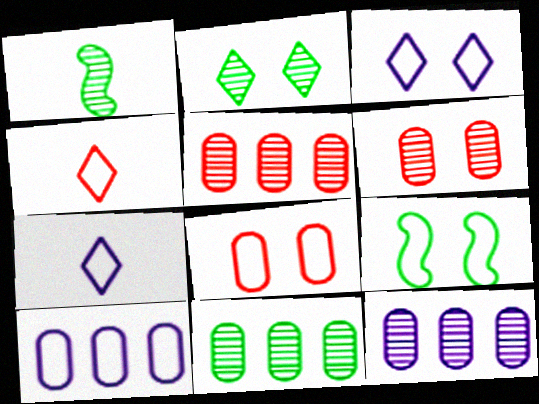[[1, 2, 11], 
[3, 8, 9], 
[4, 9, 10], 
[5, 11, 12]]